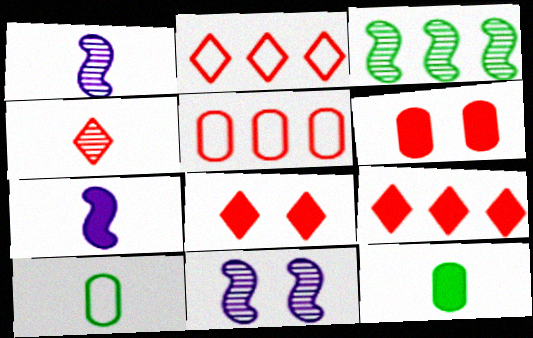[[2, 4, 8], 
[2, 11, 12], 
[4, 7, 10], 
[9, 10, 11]]